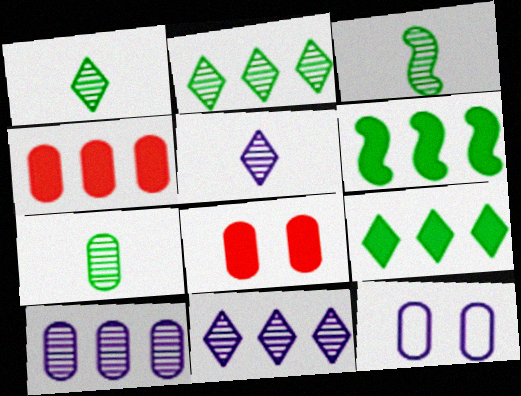[[1, 3, 7], 
[4, 7, 12]]